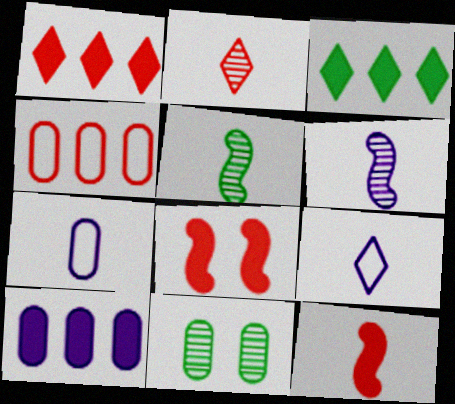[[2, 4, 8]]